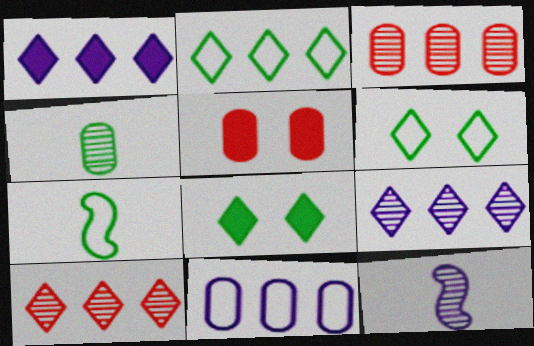[[1, 2, 10], 
[2, 5, 12], 
[4, 5, 11], 
[5, 7, 9]]